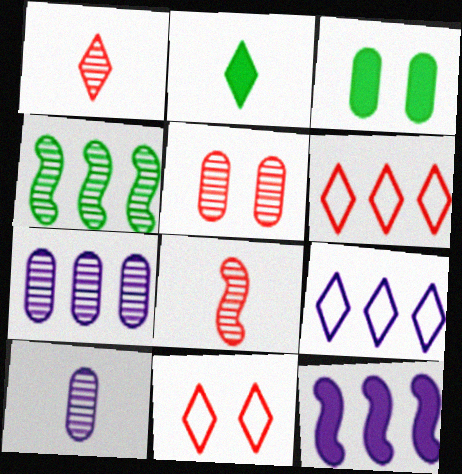[[3, 8, 9], 
[7, 9, 12]]